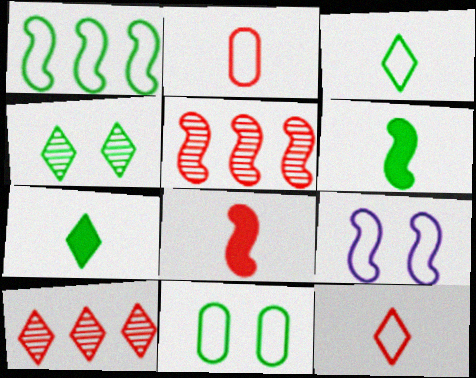[[1, 3, 11], 
[5, 6, 9]]